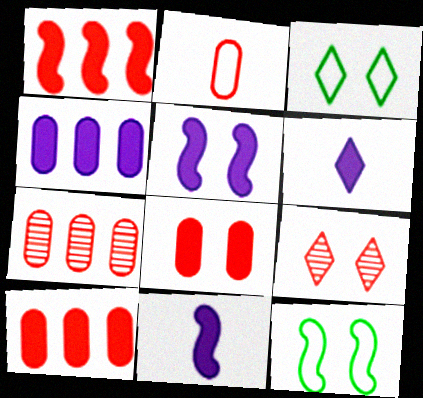[[1, 2, 9], 
[2, 7, 8], 
[3, 7, 11], 
[4, 5, 6], 
[6, 7, 12]]